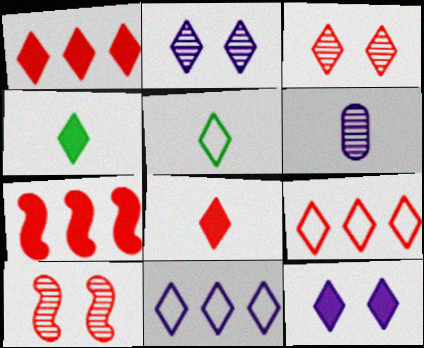[[1, 2, 5], 
[1, 4, 12], 
[2, 4, 9], 
[3, 4, 11], 
[3, 8, 9]]